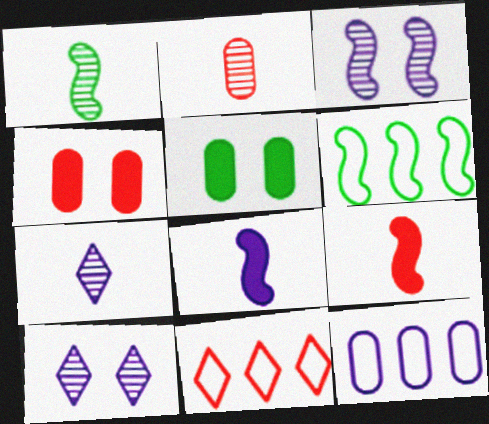[[1, 2, 7], 
[2, 5, 12], 
[3, 6, 9], 
[4, 6, 7], 
[6, 11, 12], 
[8, 10, 12]]